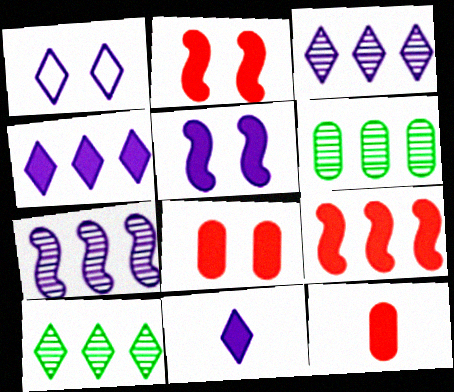[[1, 3, 11]]